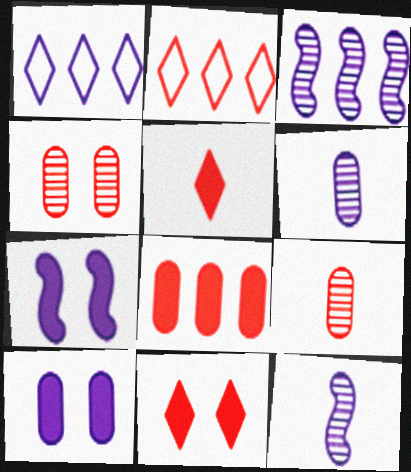[[1, 6, 7], 
[1, 10, 12]]